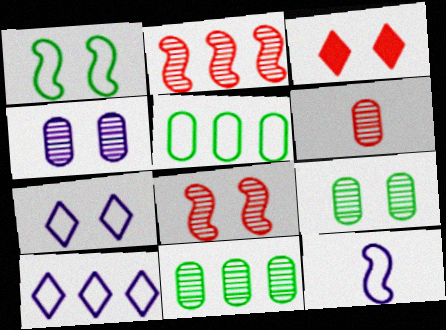[[1, 3, 4], 
[3, 11, 12], 
[4, 6, 11]]